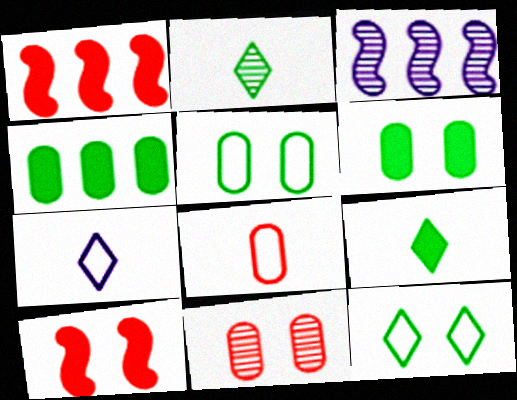[[2, 3, 11]]